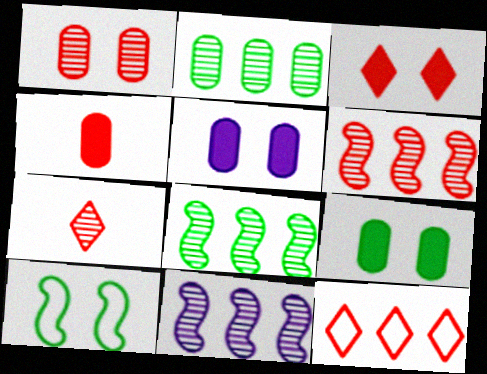[[1, 6, 7], 
[3, 7, 12], 
[6, 8, 11]]